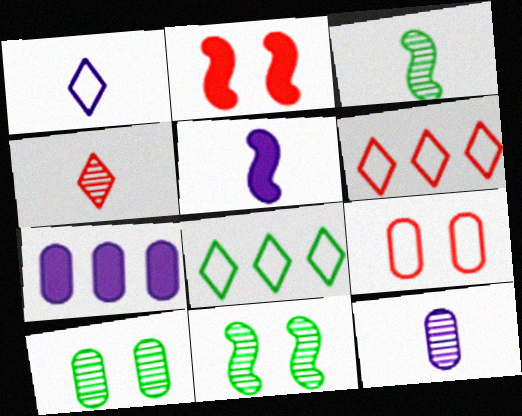[[1, 5, 12], 
[2, 8, 12], 
[3, 4, 12], 
[5, 6, 10]]